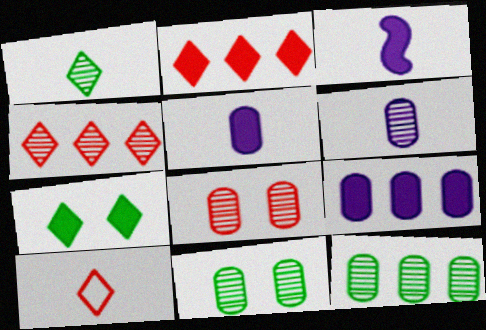[[6, 8, 12]]